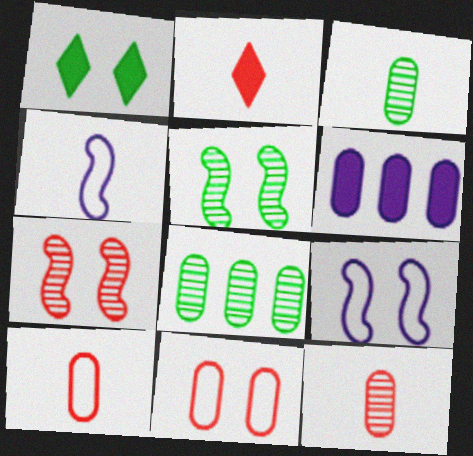[[2, 3, 4], 
[2, 8, 9], 
[3, 6, 11]]